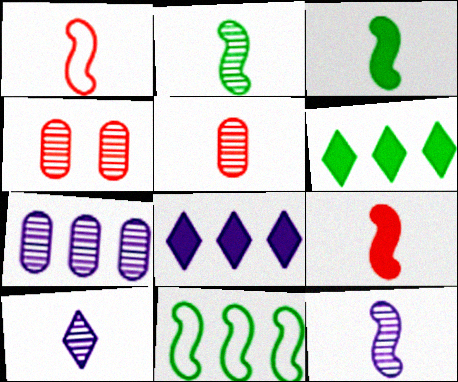[[1, 3, 12], 
[2, 5, 10]]